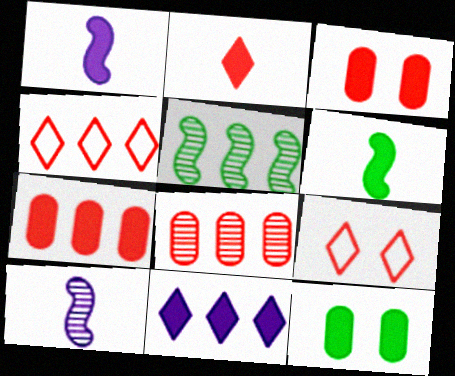[[3, 6, 11], 
[4, 10, 12]]